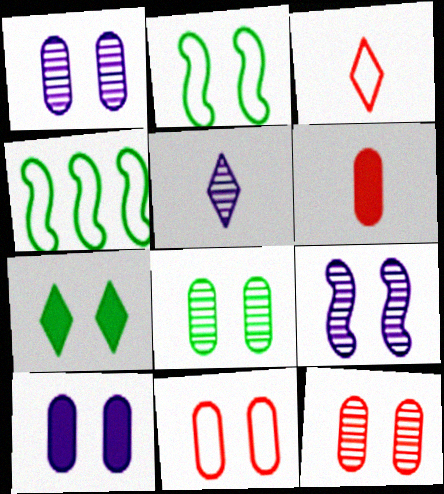[[1, 8, 12], 
[2, 7, 8], 
[7, 9, 11], 
[8, 10, 11]]